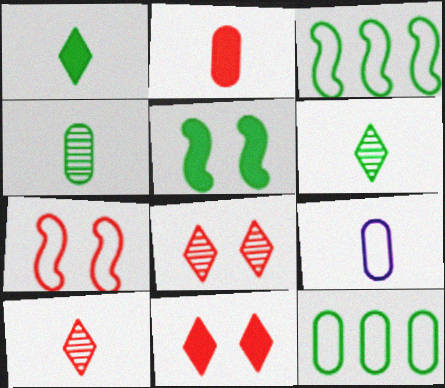[[2, 4, 9], 
[5, 6, 12]]